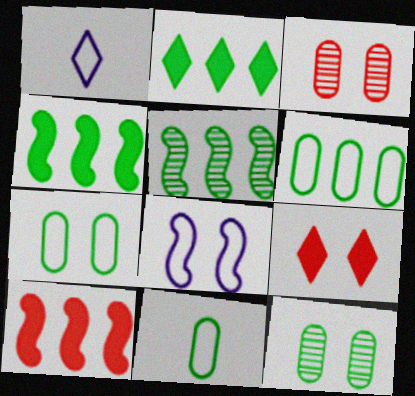[[1, 3, 4], 
[1, 10, 12], 
[2, 5, 6], 
[6, 7, 11], 
[8, 9, 12]]